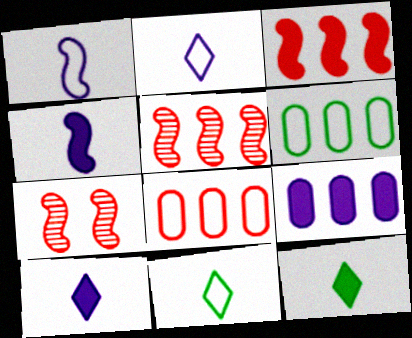[[6, 7, 10], 
[7, 9, 11]]